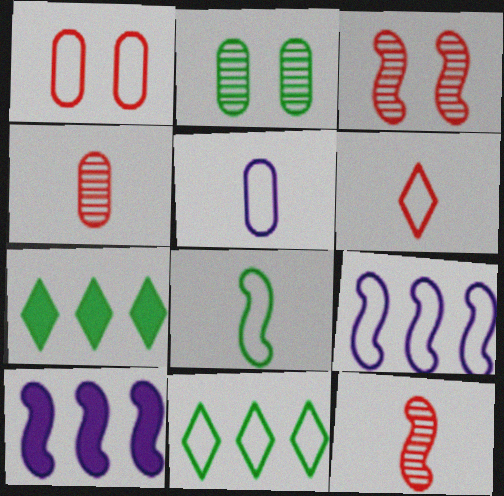[[2, 6, 10], 
[2, 7, 8], 
[3, 5, 7], 
[3, 8, 10], 
[5, 6, 8]]